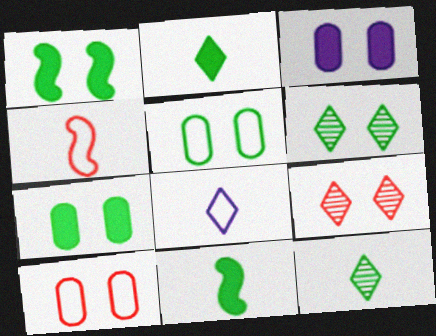[[1, 5, 6]]